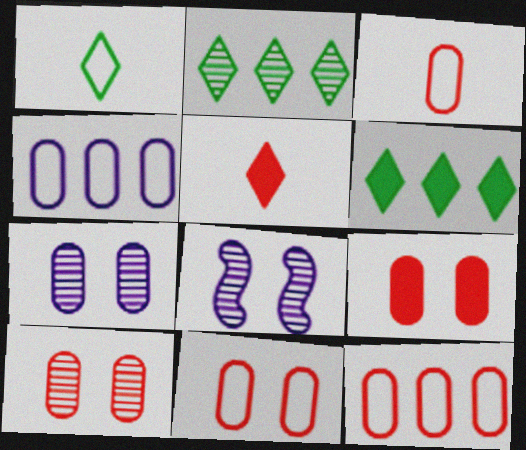[[3, 6, 8], 
[3, 11, 12], 
[9, 10, 11]]